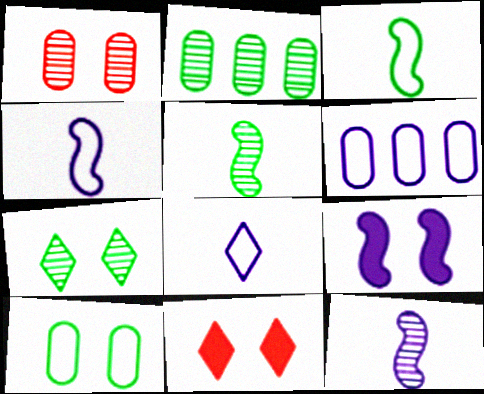[[2, 4, 11], 
[2, 5, 7], 
[5, 6, 11]]